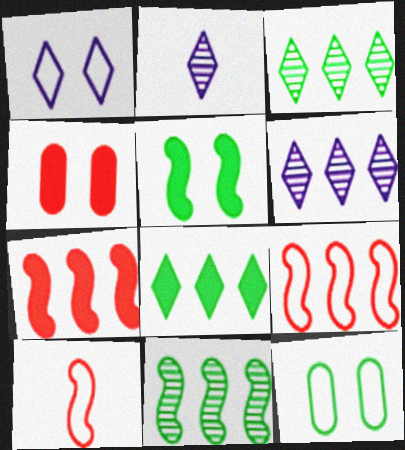[[2, 7, 12]]